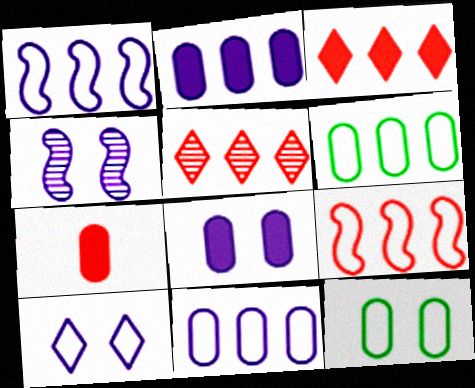[[4, 8, 10]]